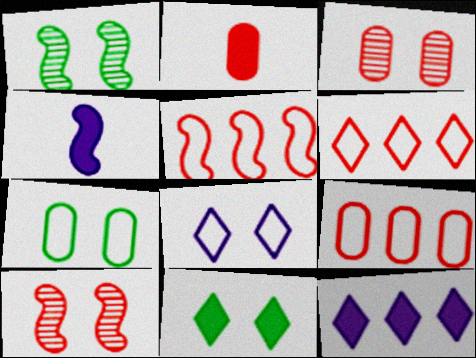[[1, 4, 5], 
[1, 7, 11], 
[2, 3, 9], 
[2, 6, 10], 
[5, 6, 9]]